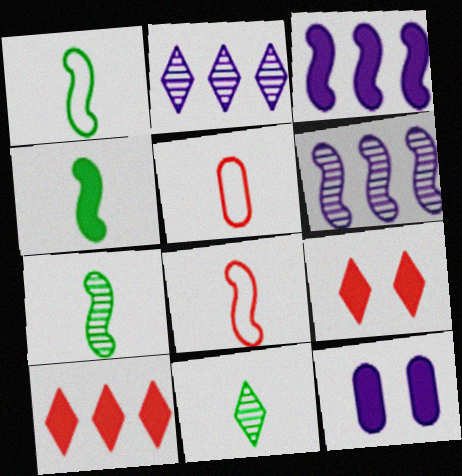[[1, 4, 7], 
[4, 10, 12]]